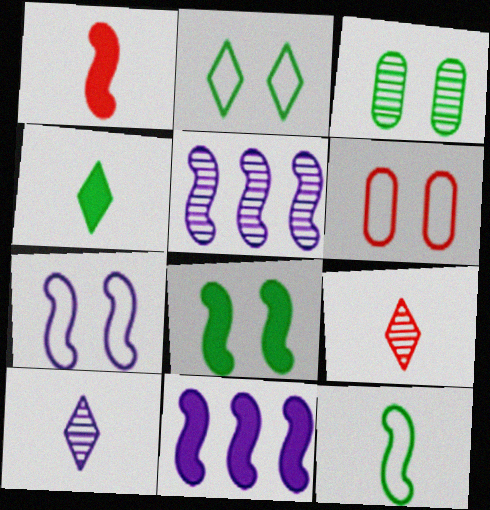[[1, 8, 11], 
[2, 3, 8], 
[2, 6, 7], 
[3, 5, 9], 
[4, 5, 6]]